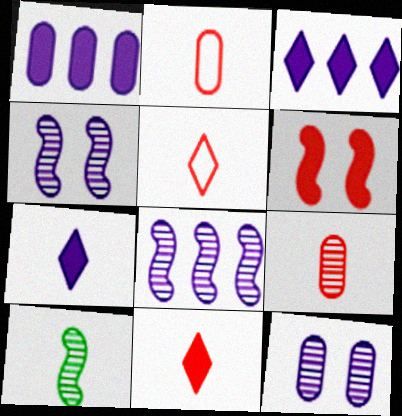[[2, 7, 10]]